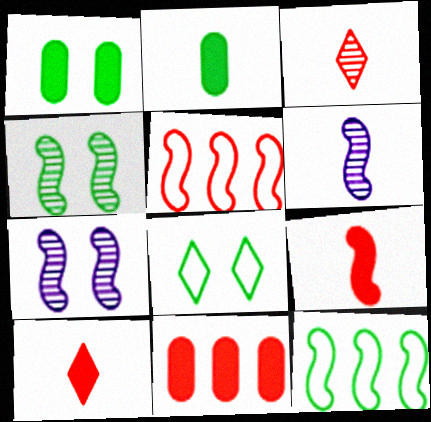[[1, 4, 8], 
[6, 8, 11], 
[7, 9, 12]]